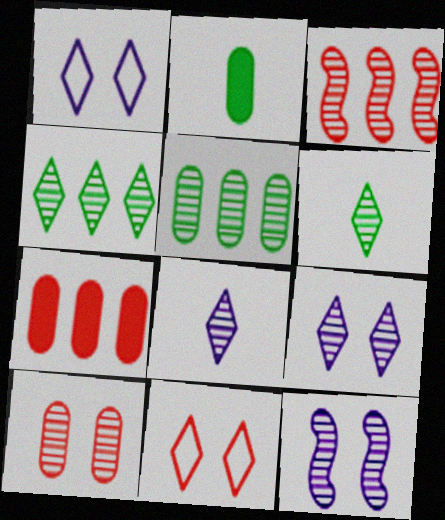[[1, 2, 3]]